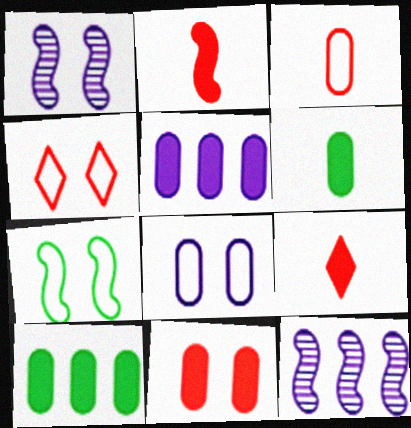[[2, 7, 12], 
[4, 6, 12], 
[4, 7, 8], 
[5, 6, 11]]